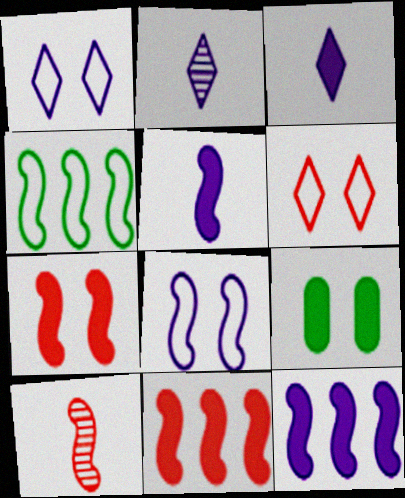[[3, 9, 11]]